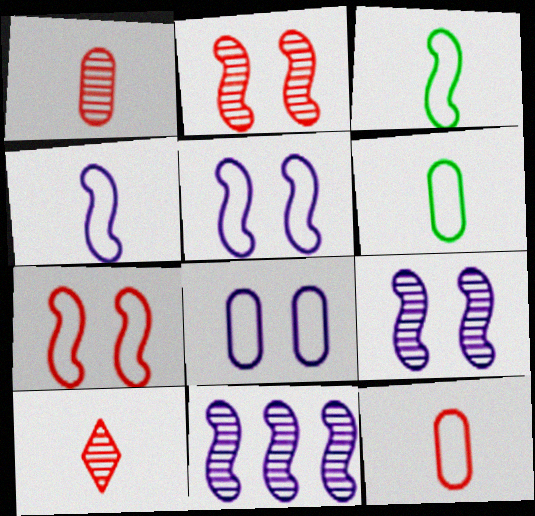[]